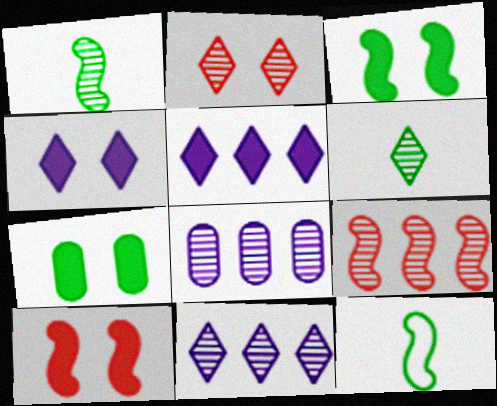[[1, 2, 8], 
[2, 6, 11], 
[4, 7, 10]]